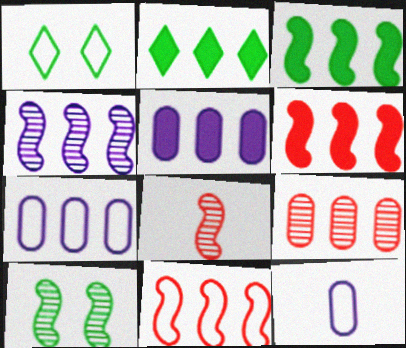[[1, 5, 8], 
[1, 11, 12], 
[2, 5, 6], 
[3, 4, 11], 
[4, 8, 10]]